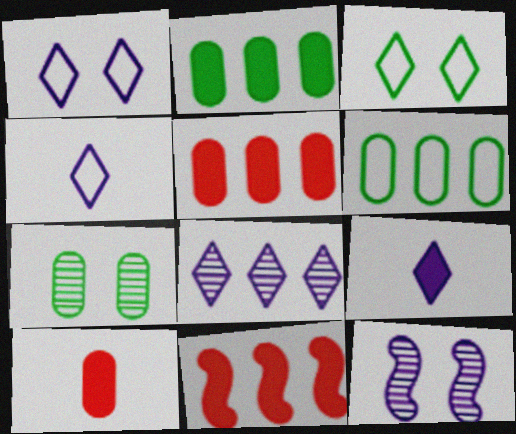[[1, 8, 9], 
[4, 7, 11], 
[6, 8, 11]]